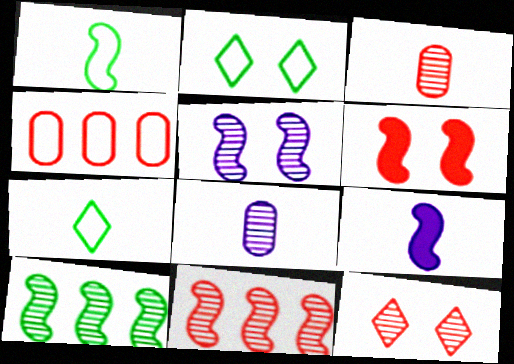[[3, 7, 9], 
[3, 11, 12], 
[8, 10, 12]]